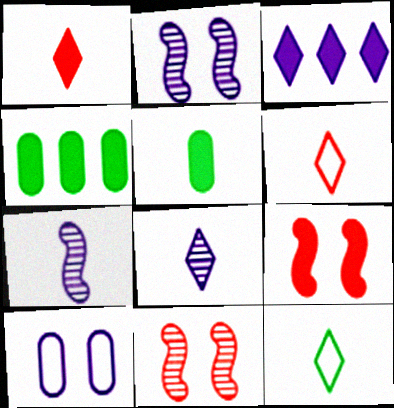[[1, 8, 12], 
[2, 4, 6], 
[3, 5, 9], 
[3, 7, 10], 
[5, 6, 7]]